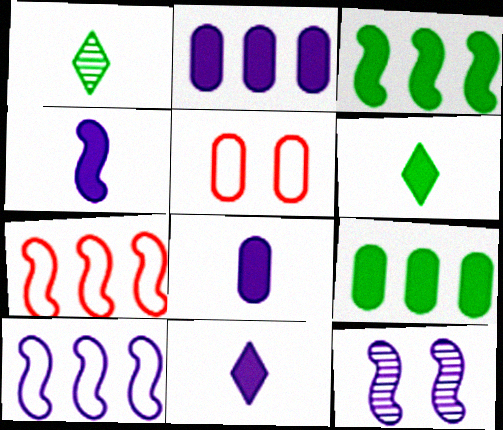[[4, 8, 11], 
[4, 10, 12]]